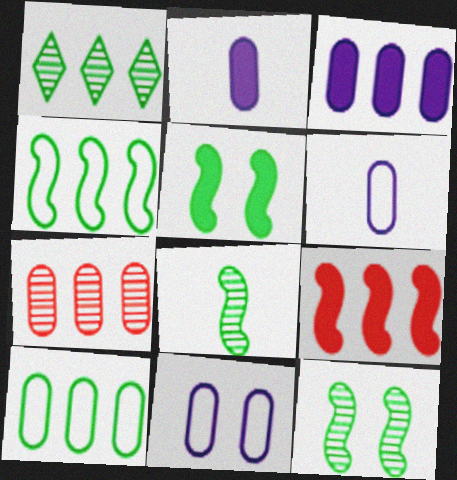[[3, 7, 10], 
[4, 5, 8]]